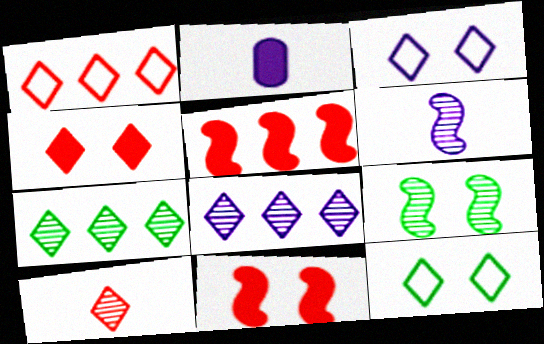[[1, 2, 9], 
[1, 4, 10]]